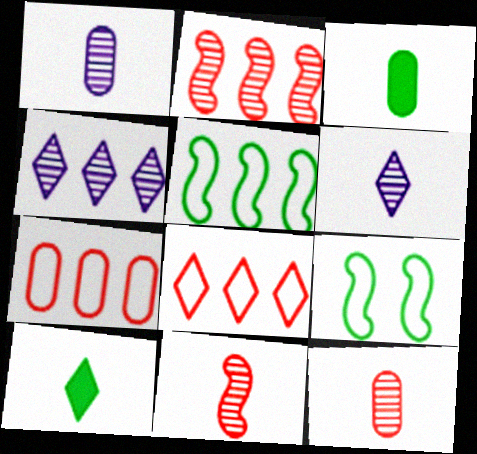[]